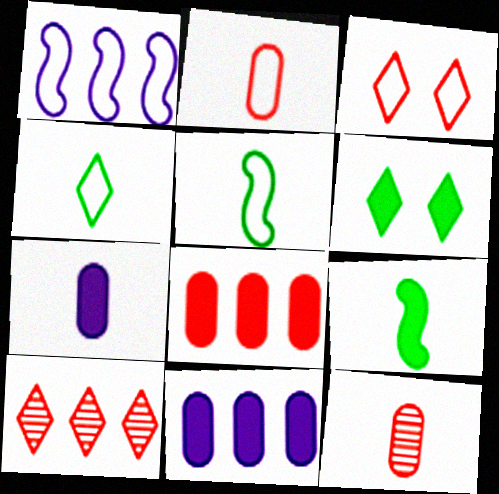[[1, 6, 12]]